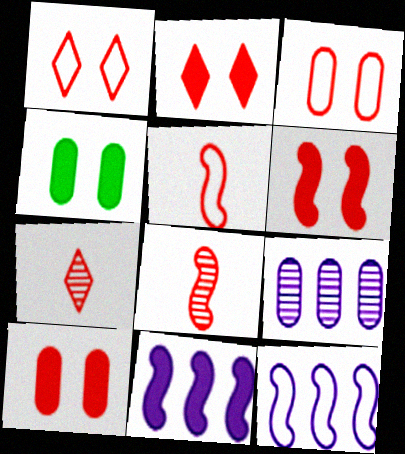[[2, 6, 10], 
[4, 7, 12]]